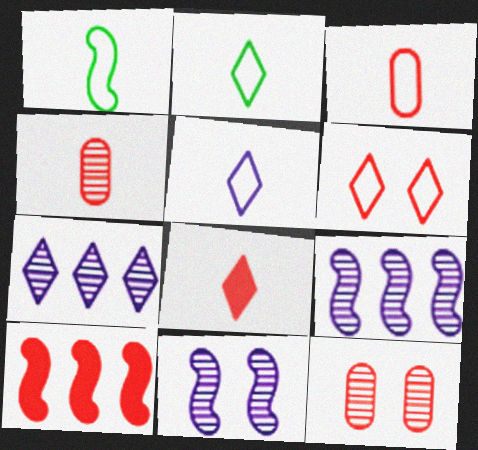[[1, 3, 5], 
[1, 10, 11], 
[4, 6, 10]]